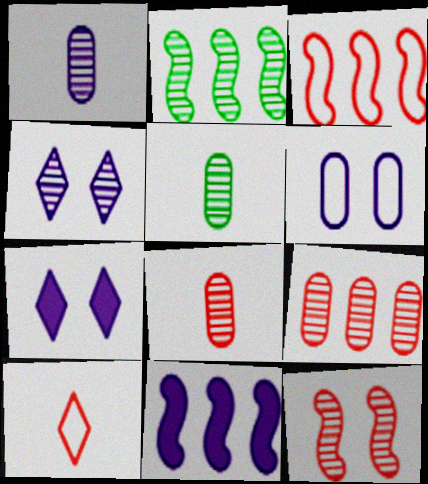[[1, 5, 8], 
[2, 3, 11], 
[2, 4, 8], 
[3, 5, 7]]